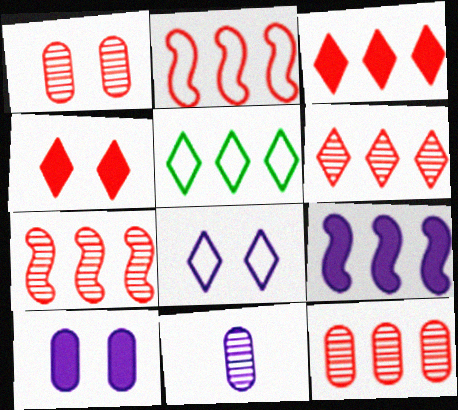[[2, 3, 12], 
[5, 9, 12], 
[6, 7, 12], 
[8, 9, 11]]